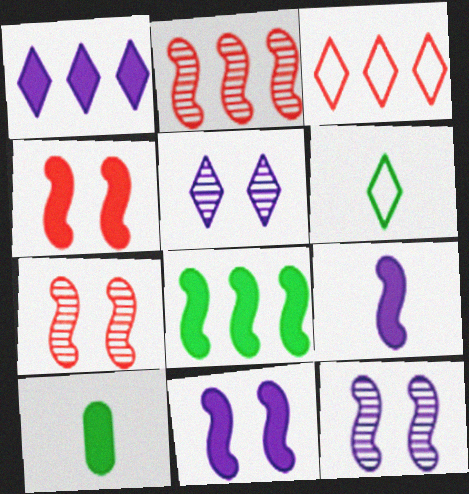[[1, 4, 10], 
[3, 10, 12], 
[4, 8, 9]]